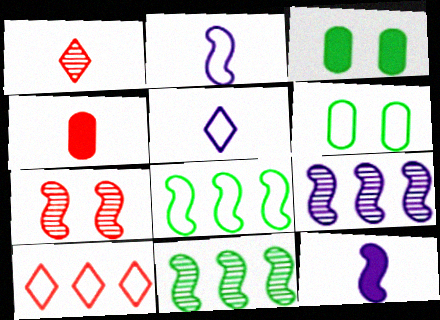[[2, 6, 10], 
[4, 7, 10], 
[7, 8, 12]]